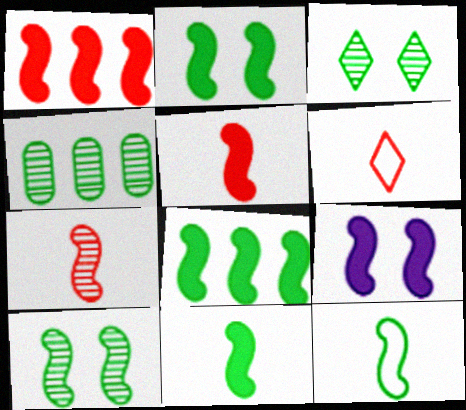[[1, 9, 11], 
[2, 8, 11], 
[4, 6, 9], 
[5, 8, 9], 
[8, 10, 12]]